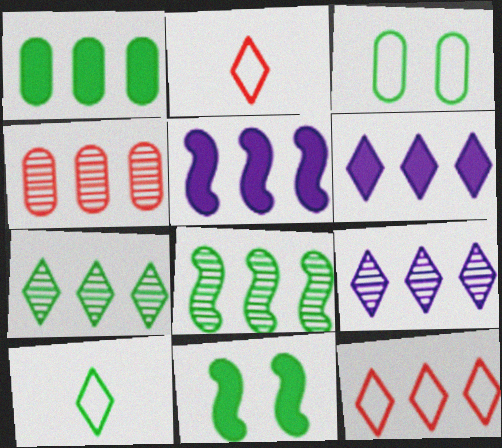[[4, 8, 9], 
[6, 7, 12]]